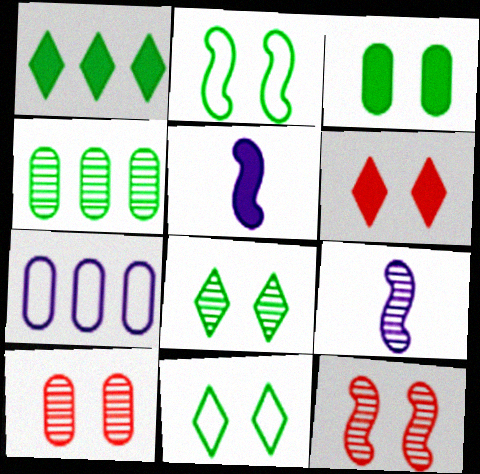[[2, 3, 8]]